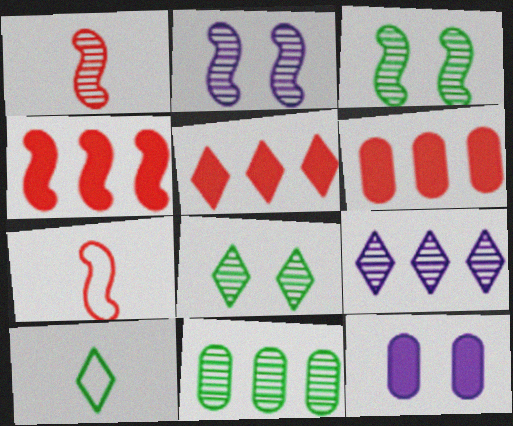[[2, 6, 10], 
[4, 5, 6]]